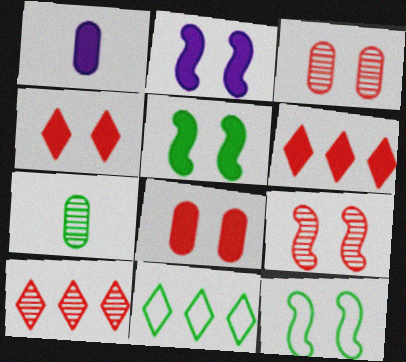[[1, 5, 6], 
[1, 9, 11], 
[1, 10, 12], 
[2, 9, 12], 
[5, 7, 11]]